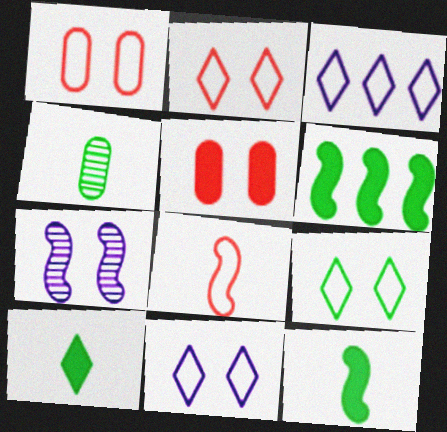[[2, 9, 11], 
[4, 6, 9], 
[5, 7, 9], 
[6, 7, 8]]